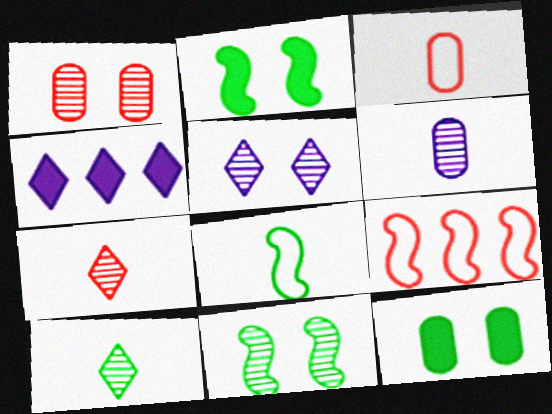[[1, 4, 8], 
[1, 5, 11], 
[3, 4, 11]]